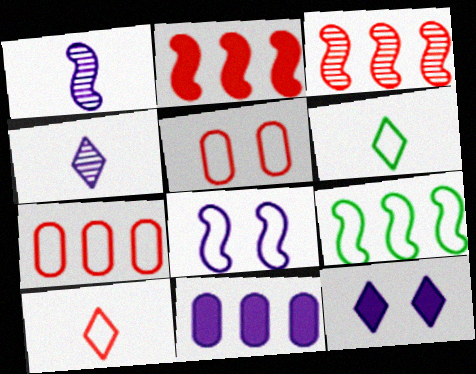[[4, 8, 11], 
[6, 7, 8]]